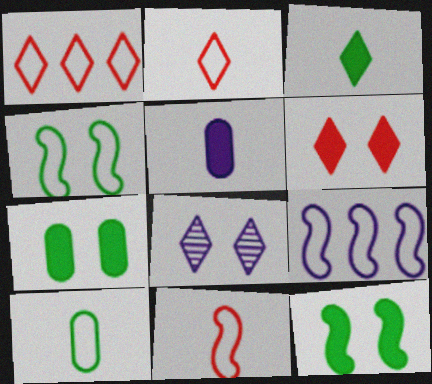[[1, 3, 8], 
[4, 9, 11], 
[5, 8, 9]]